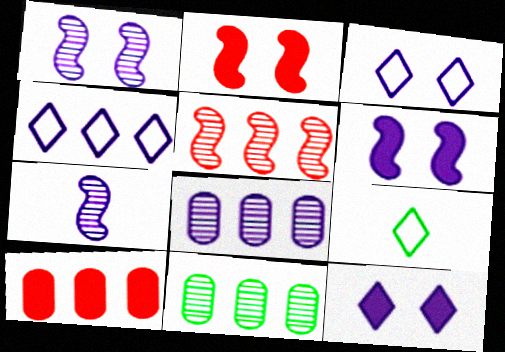[[1, 9, 10], 
[2, 8, 9]]